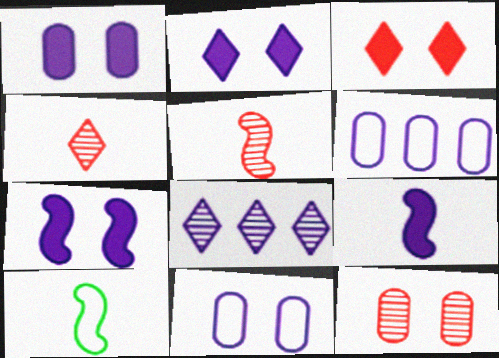[[1, 2, 7], 
[5, 9, 10], 
[8, 9, 11]]